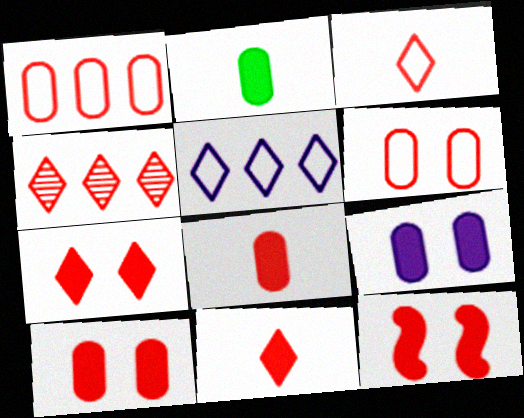[[3, 4, 7], 
[7, 10, 12]]